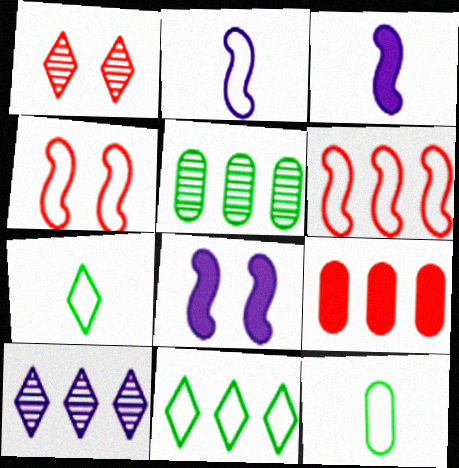[]